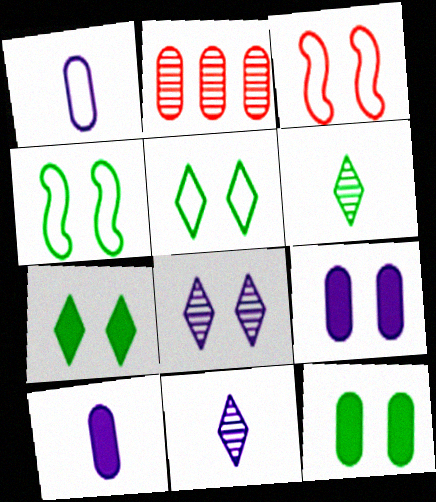[[1, 2, 12], 
[3, 8, 12]]